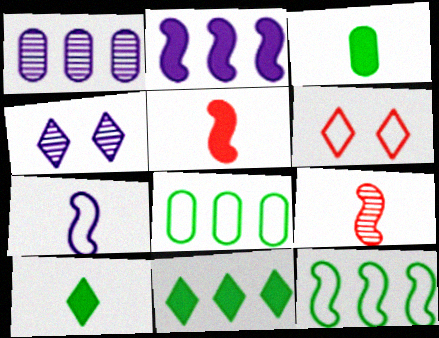[[4, 5, 8], 
[6, 7, 8]]